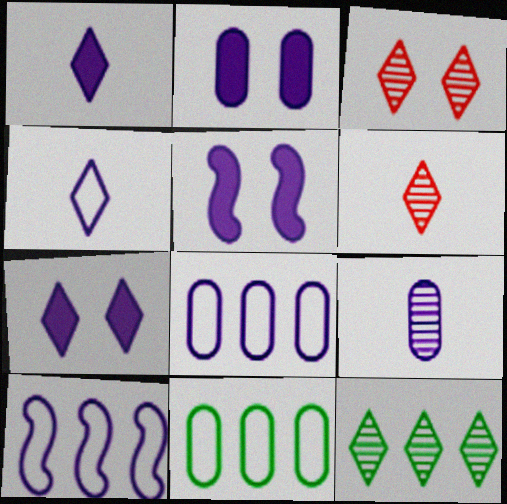[[2, 5, 7], 
[2, 8, 9], 
[5, 6, 11], 
[7, 9, 10]]